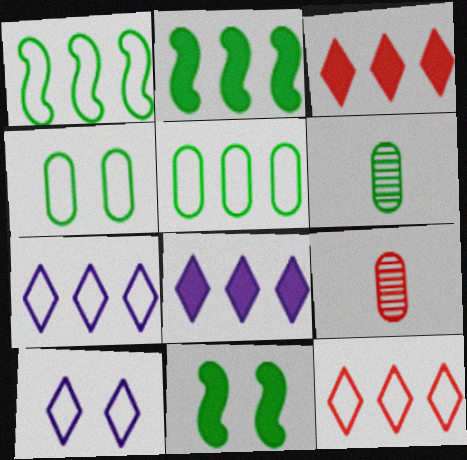[[2, 9, 10], 
[7, 9, 11]]